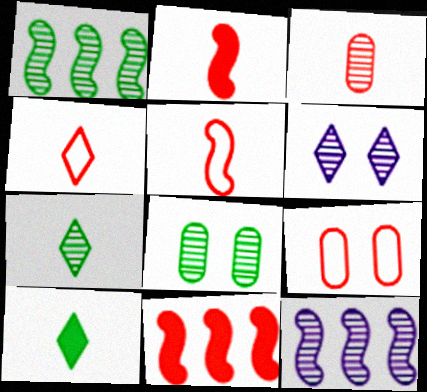[[1, 3, 6], 
[1, 7, 8], 
[2, 3, 4], 
[9, 10, 12]]